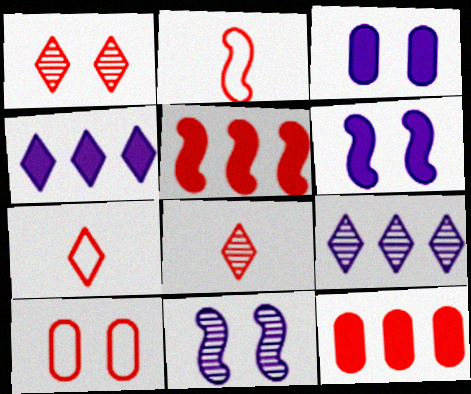[[1, 2, 12], 
[5, 8, 10]]